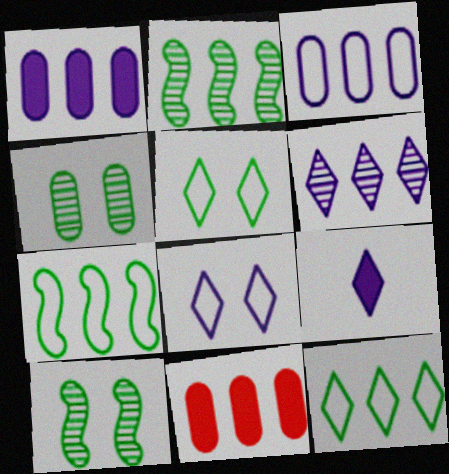[[6, 7, 11], 
[6, 8, 9]]